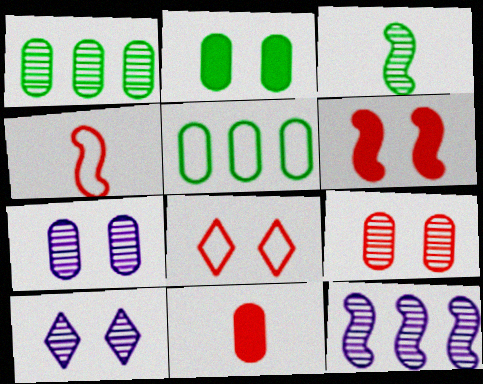[[5, 7, 11], 
[6, 8, 9]]